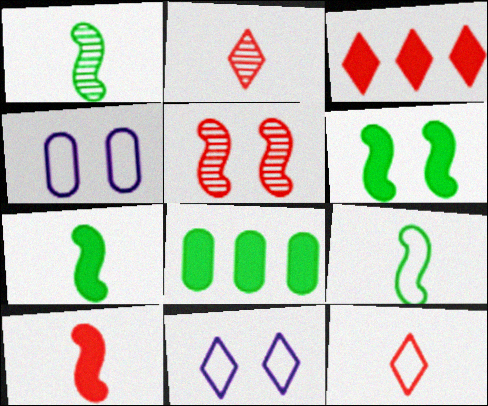[[1, 3, 4], 
[1, 7, 9]]